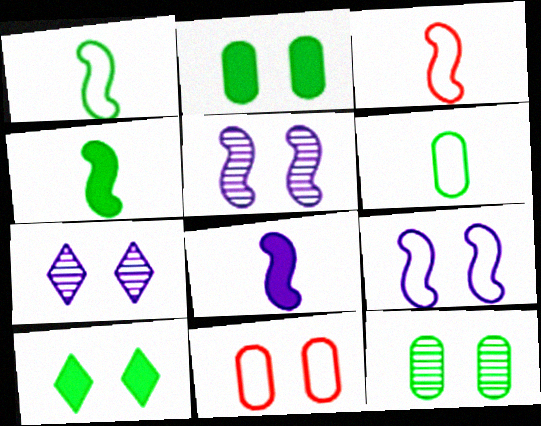[[5, 10, 11]]